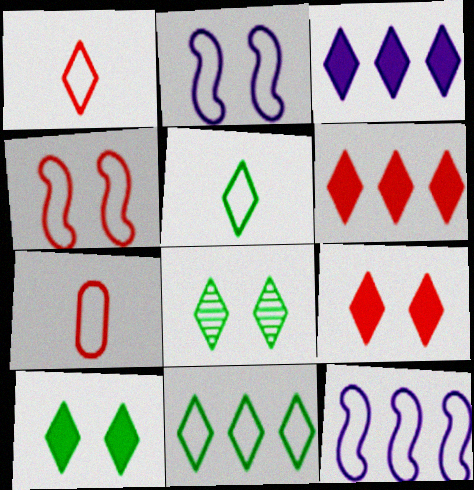[[1, 3, 8], 
[2, 7, 11]]